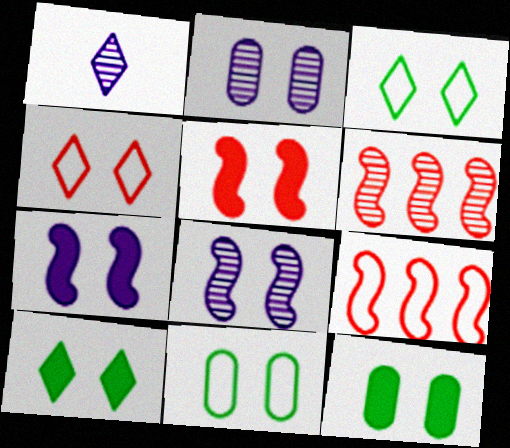[[1, 9, 12], 
[2, 3, 5], 
[4, 8, 12]]